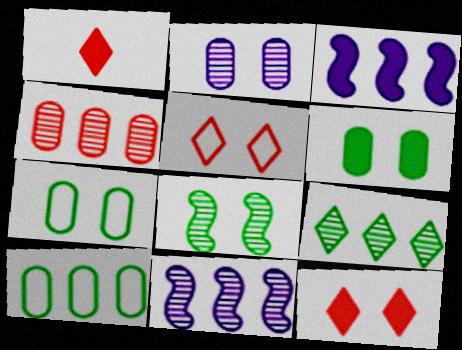[[1, 3, 6], 
[1, 7, 11], 
[4, 9, 11]]